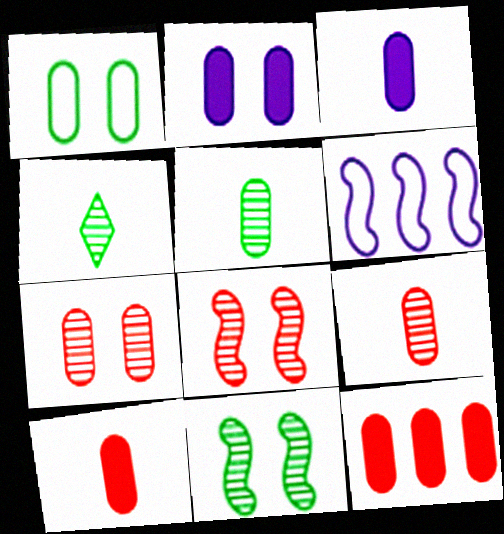[[1, 2, 7]]